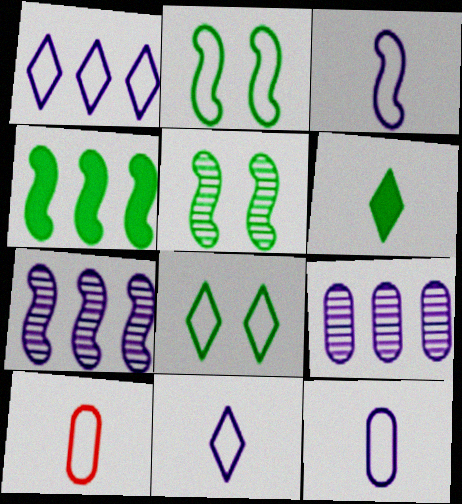[[1, 2, 10], 
[3, 11, 12]]